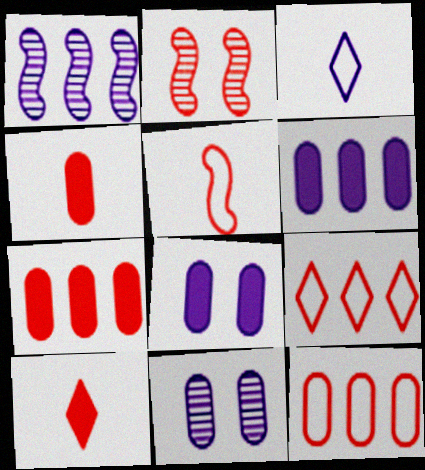[[1, 3, 8], 
[2, 4, 9], 
[2, 10, 12]]